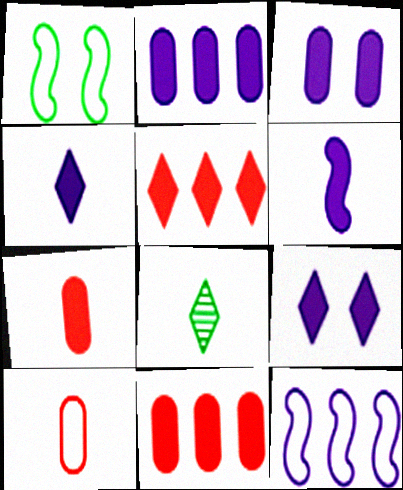[[2, 6, 9], 
[6, 8, 10]]